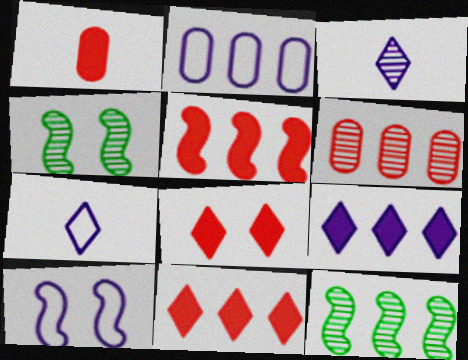[[1, 5, 8], 
[2, 7, 10], 
[2, 11, 12], 
[3, 4, 6]]